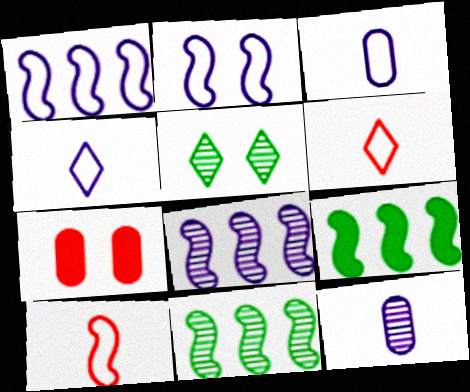[[2, 5, 7], 
[4, 7, 11]]